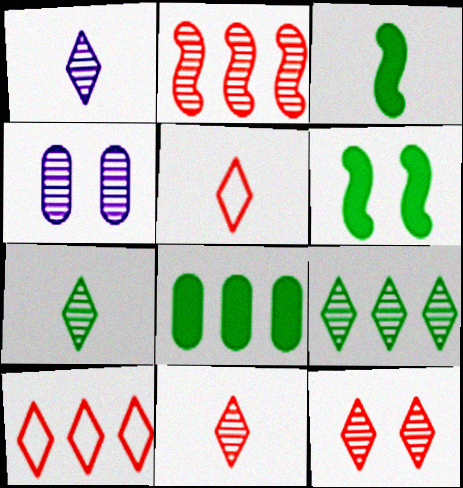[[1, 7, 11], 
[1, 9, 12], 
[2, 4, 7], 
[3, 4, 10]]